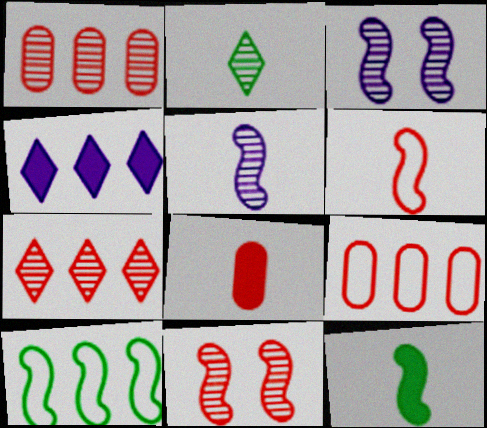[[1, 2, 3], 
[1, 4, 10], 
[5, 6, 12]]